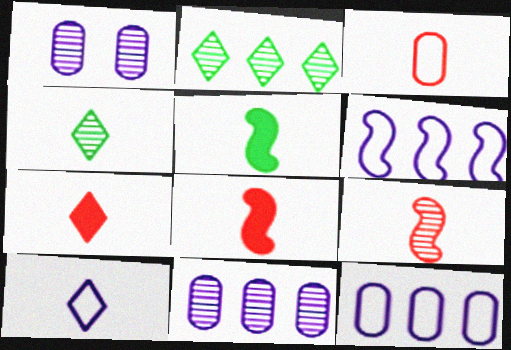[[1, 2, 9], 
[3, 7, 9], 
[4, 7, 10]]